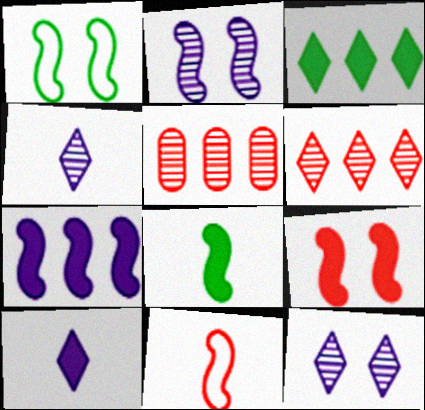[[1, 2, 9], 
[1, 5, 10], 
[7, 8, 9]]